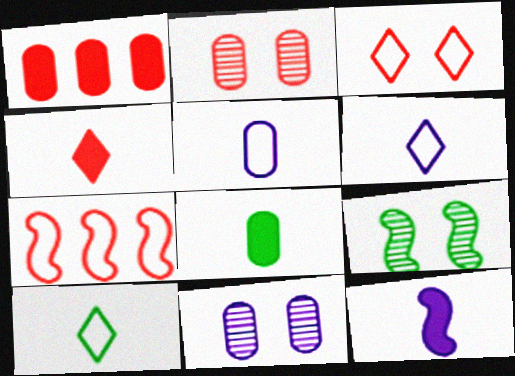[[1, 6, 9], 
[2, 4, 7], 
[4, 8, 12], 
[7, 9, 12]]